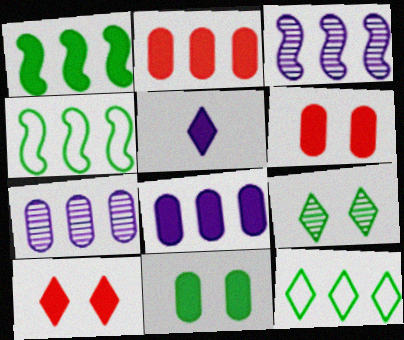[[1, 5, 6], 
[2, 3, 12]]